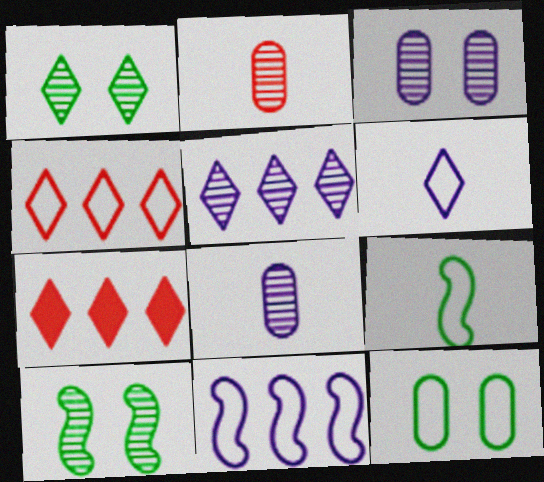[[1, 6, 7], 
[2, 5, 10], 
[3, 7, 9]]